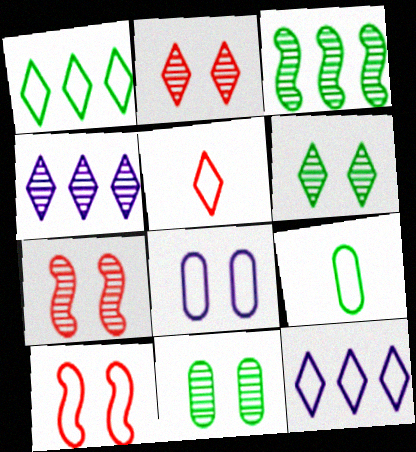[[9, 10, 12]]